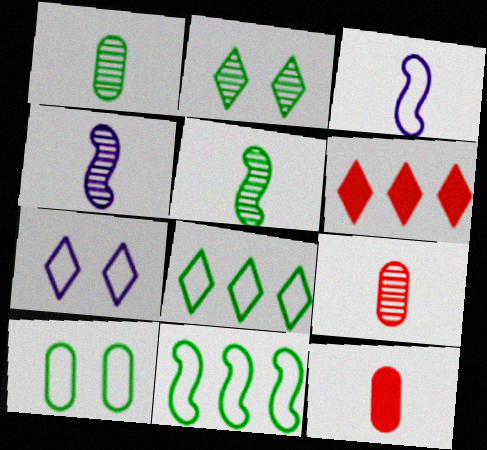[[4, 6, 10]]